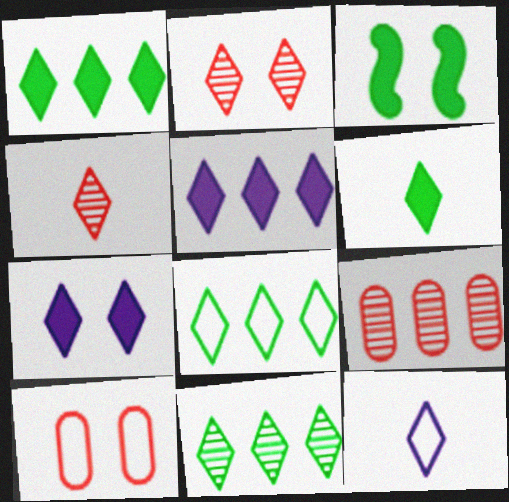[[1, 2, 12], 
[1, 8, 11], 
[3, 9, 12], 
[4, 6, 12], 
[4, 7, 8]]